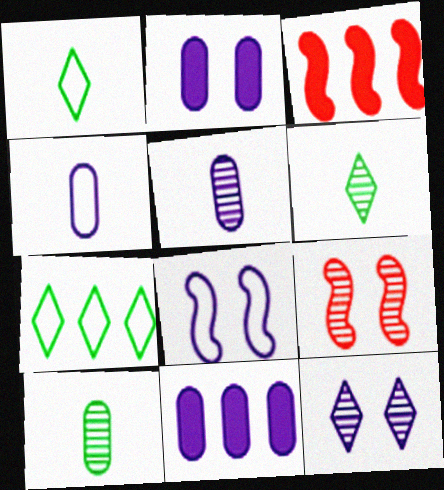[[1, 9, 11], 
[2, 8, 12]]